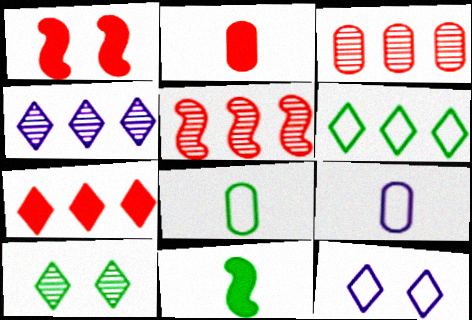[[1, 2, 7], 
[1, 4, 8], 
[3, 11, 12], 
[4, 6, 7]]